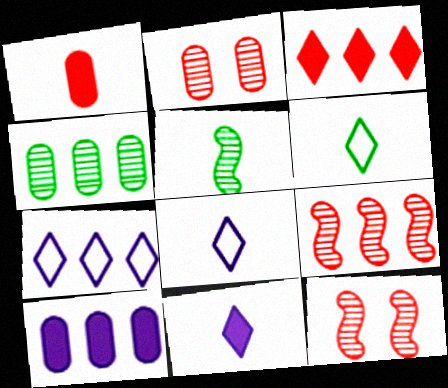[[1, 5, 8], 
[6, 10, 12]]